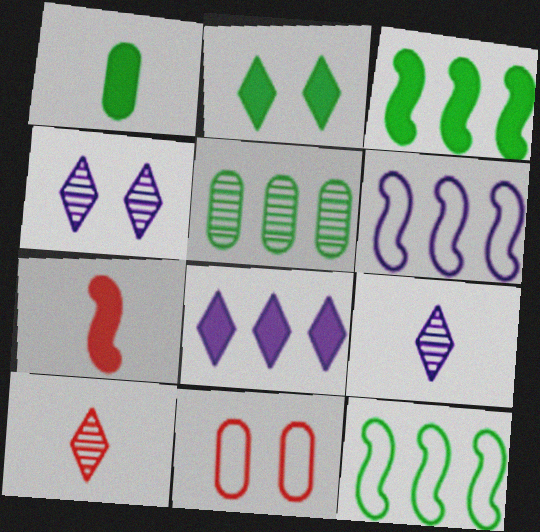[[1, 2, 3], 
[3, 9, 11]]